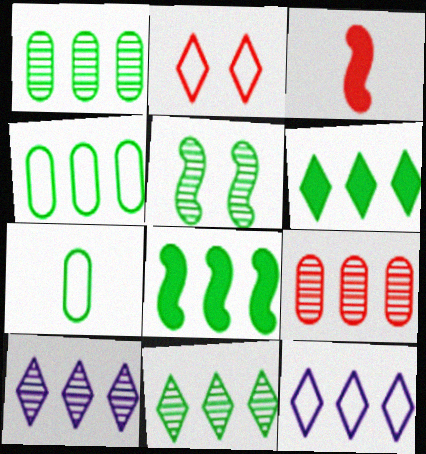[[2, 3, 9], 
[4, 8, 11], 
[5, 6, 7], 
[8, 9, 12]]